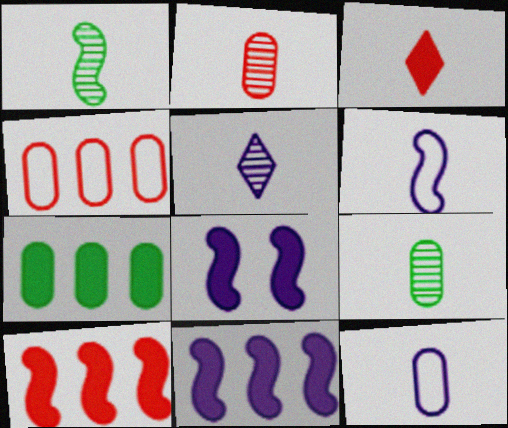[[1, 2, 5], 
[1, 3, 12], 
[3, 6, 9], 
[3, 7, 8]]